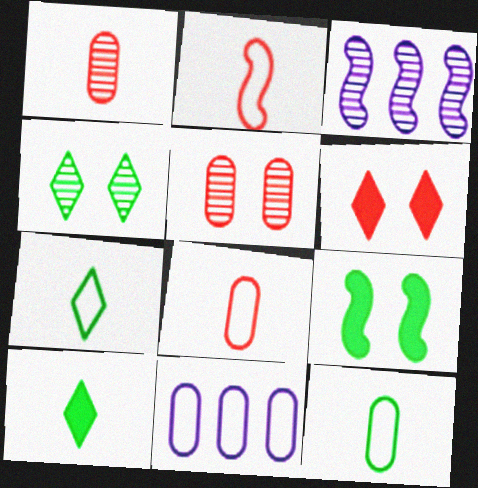[[1, 3, 4], 
[2, 3, 9], 
[3, 6, 12]]